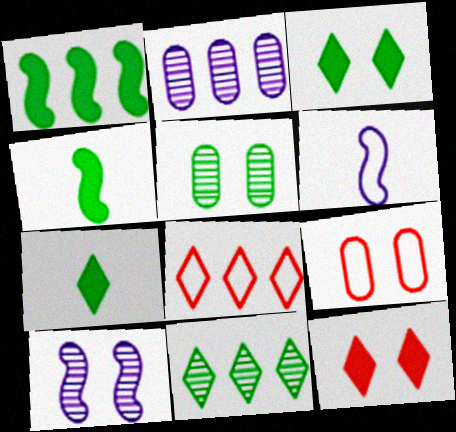[[1, 2, 8], 
[3, 9, 10]]